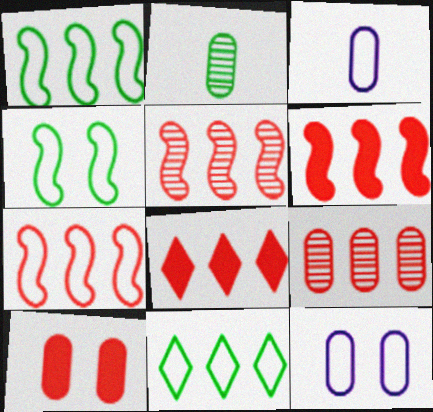[[5, 6, 7], 
[7, 8, 9]]